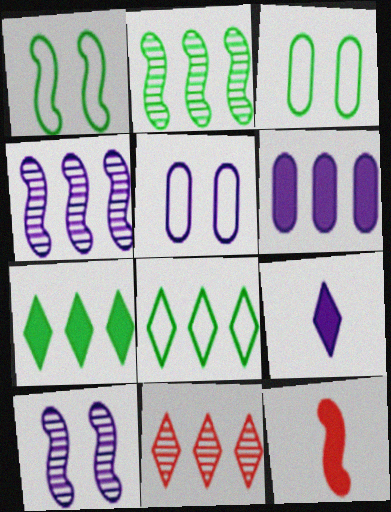[[1, 4, 12], 
[4, 5, 9]]